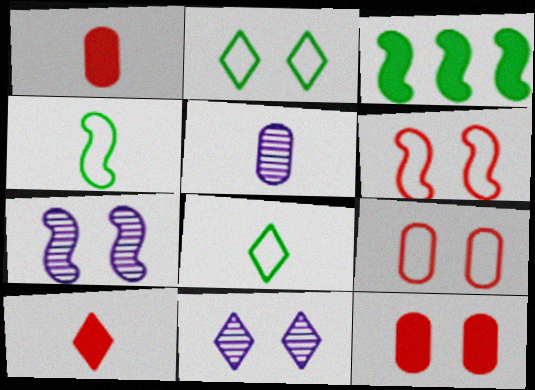[[2, 7, 12], 
[4, 5, 10]]